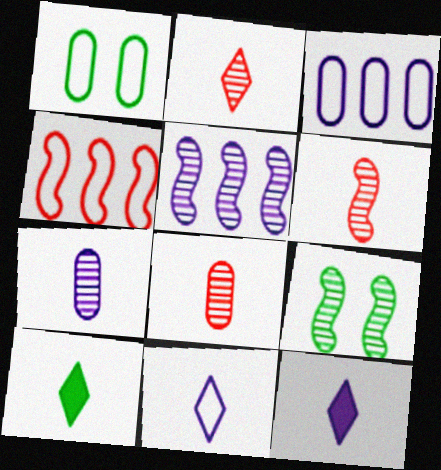[[1, 4, 11], 
[2, 6, 8], 
[2, 10, 11], 
[5, 6, 9]]